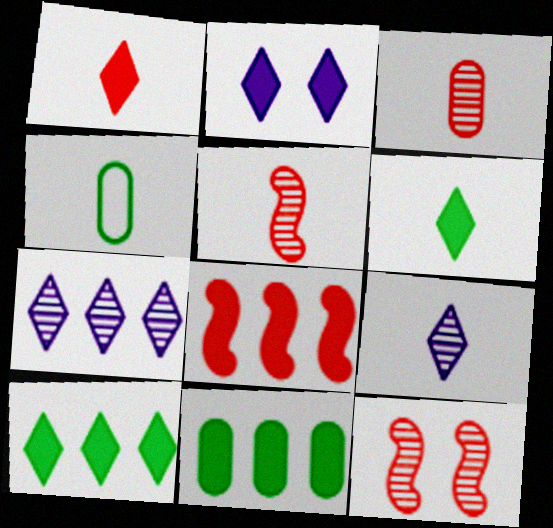[[1, 2, 10]]